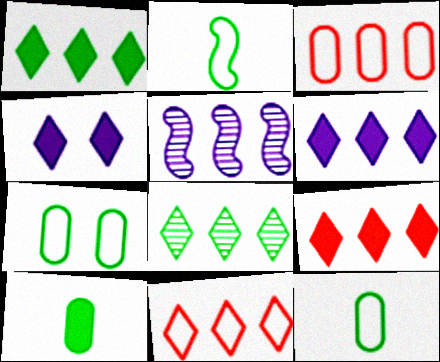[[1, 3, 5], 
[1, 6, 9], 
[6, 8, 11]]